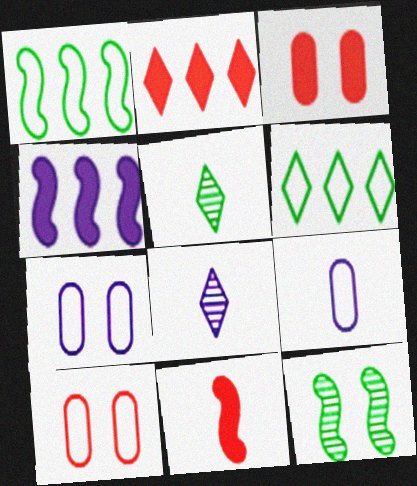[[1, 3, 8], 
[2, 3, 11], 
[2, 9, 12], 
[4, 5, 10], 
[4, 7, 8], 
[5, 9, 11]]